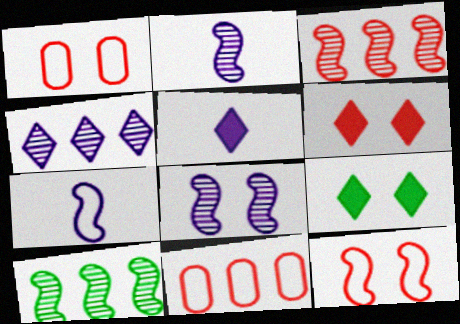[[1, 5, 10], 
[1, 8, 9], 
[2, 9, 11]]